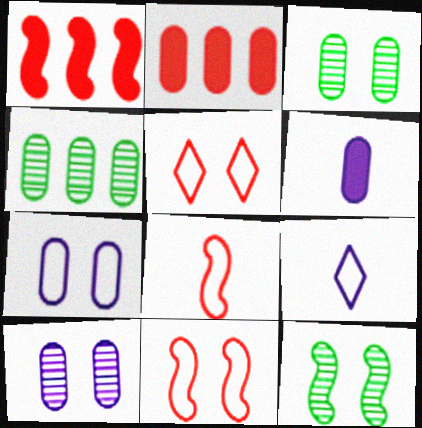[[1, 3, 9], 
[2, 9, 12]]